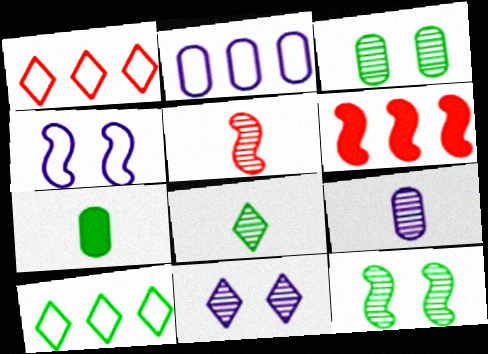[[5, 8, 9], 
[7, 10, 12]]